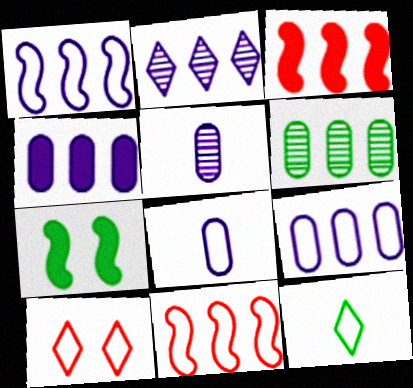[[1, 2, 4], 
[6, 7, 12]]